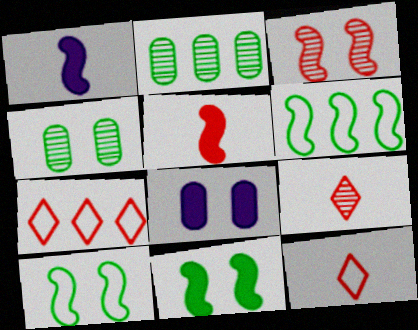[[1, 3, 6], 
[1, 4, 7], 
[6, 8, 9]]